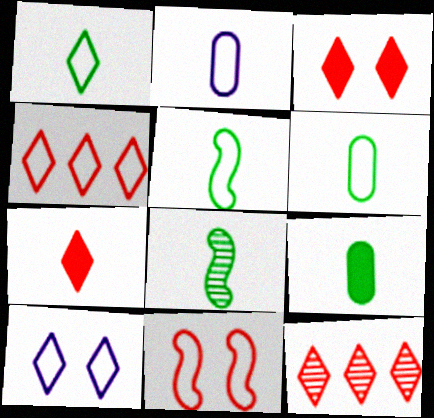[[1, 4, 10], 
[1, 5, 6], 
[1, 8, 9], 
[2, 7, 8]]